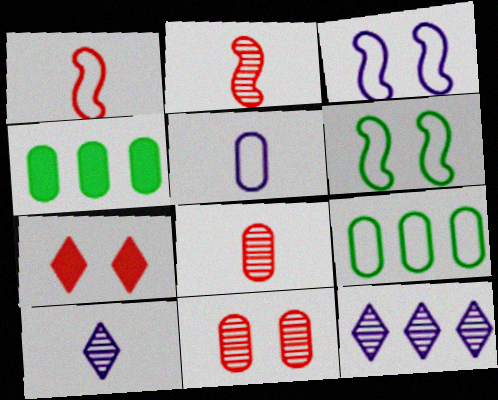[[4, 5, 11]]